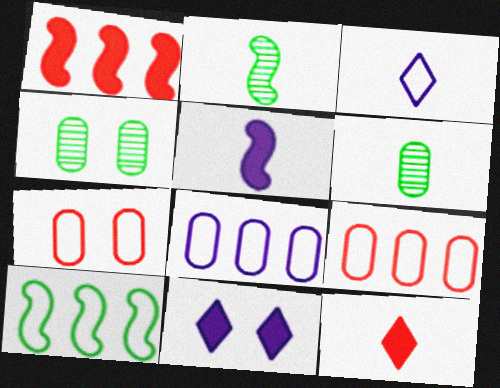[[1, 3, 4], 
[2, 9, 11], 
[3, 7, 10]]